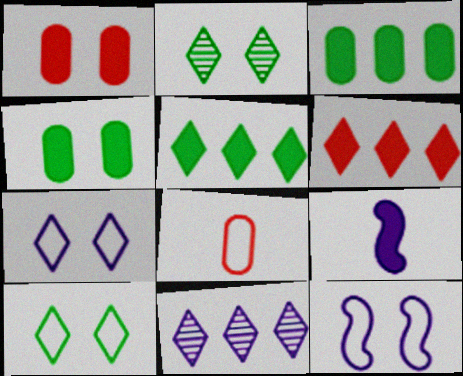[[1, 2, 12], 
[1, 5, 9], 
[4, 6, 9]]